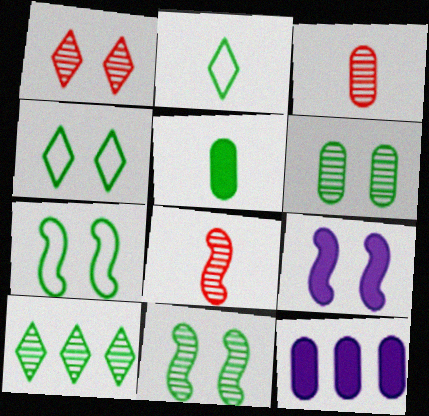[[4, 8, 12], 
[5, 7, 10]]